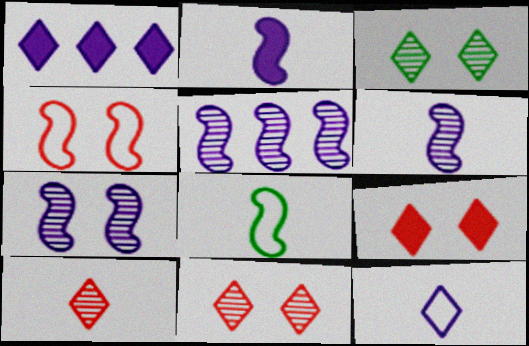[[5, 6, 7]]